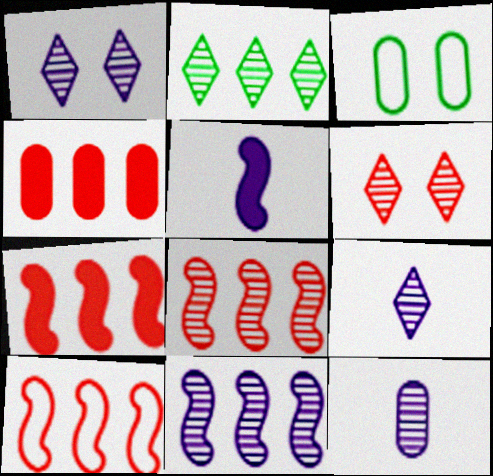[[1, 11, 12], 
[2, 6, 9], 
[3, 4, 12], 
[3, 7, 9], 
[7, 8, 10]]